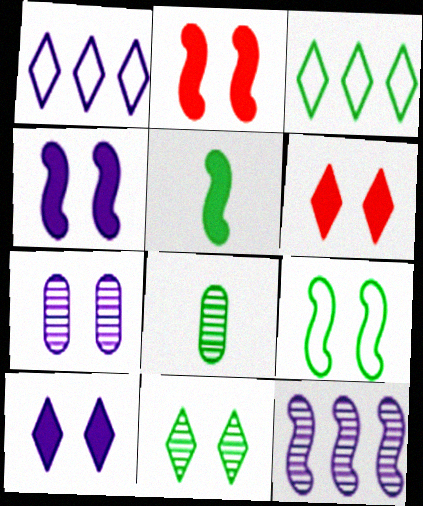[[1, 2, 8], 
[6, 7, 9]]